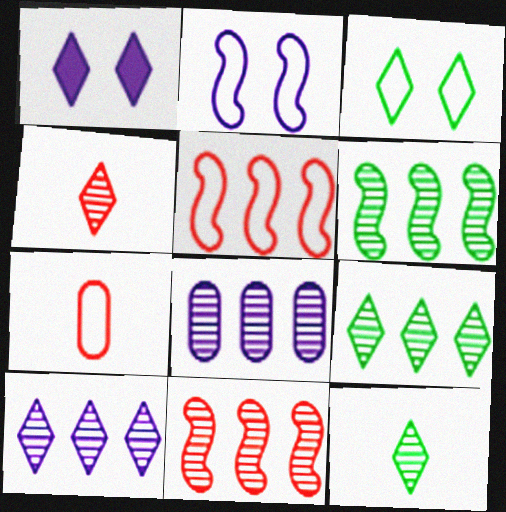[[1, 6, 7], 
[8, 9, 11]]